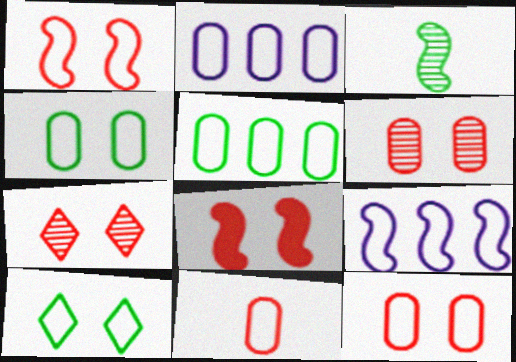[[2, 4, 11], 
[3, 8, 9], 
[7, 8, 12], 
[9, 10, 11]]